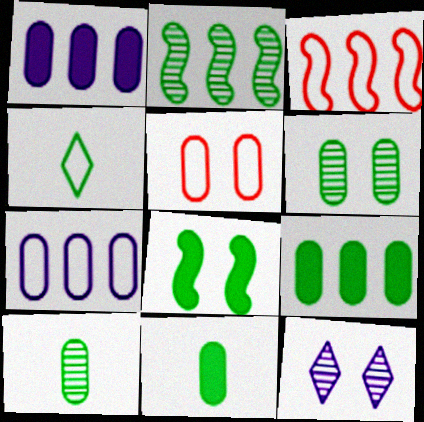[[1, 5, 10], 
[3, 11, 12], 
[5, 8, 12]]